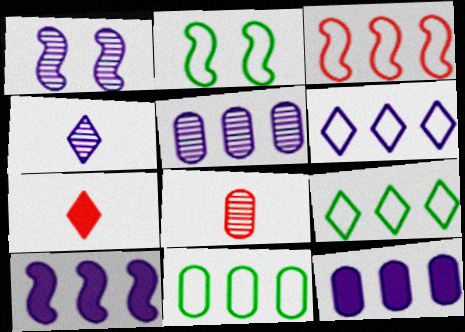[[1, 4, 5], 
[1, 7, 11], 
[2, 5, 7], 
[3, 6, 11], 
[5, 6, 10]]